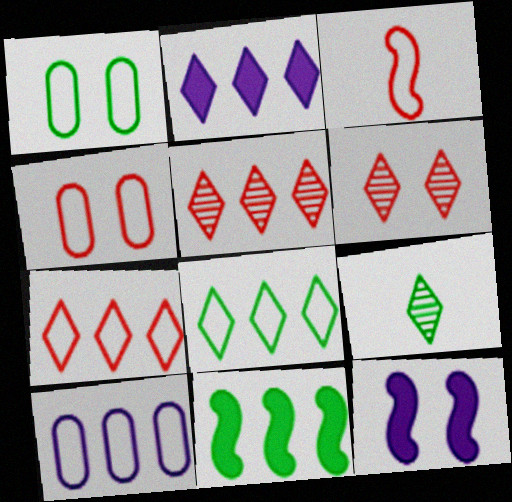[[1, 6, 12], 
[1, 9, 11], 
[2, 5, 8], 
[3, 4, 7], 
[5, 10, 11]]